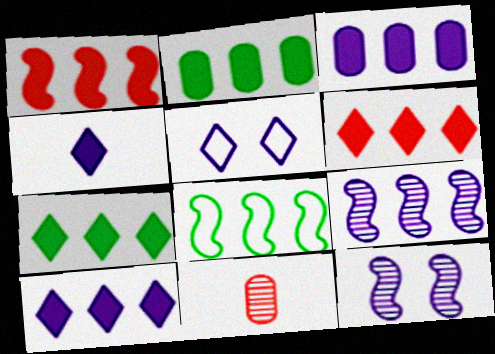[[1, 2, 10], 
[1, 3, 7], 
[1, 8, 9], 
[6, 7, 10]]